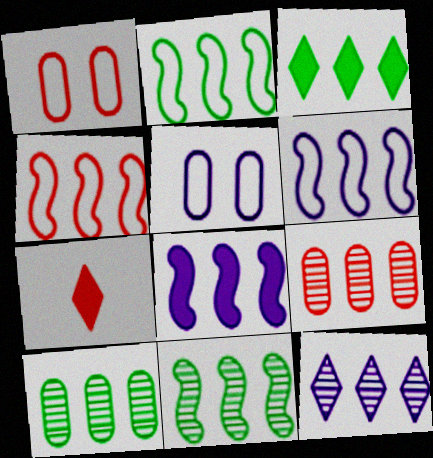[[2, 3, 10], 
[2, 4, 6], 
[3, 6, 9], 
[4, 8, 11], 
[5, 7, 11], 
[9, 11, 12]]